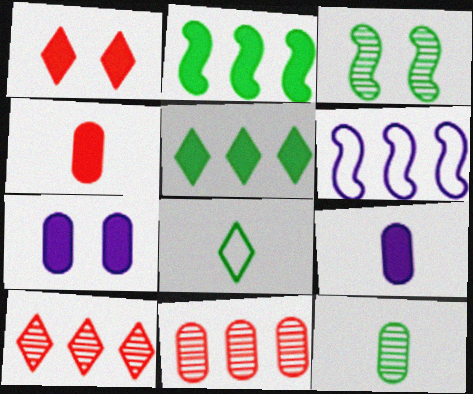[[1, 2, 9], 
[1, 6, 12], 
[5, 6, 11]]